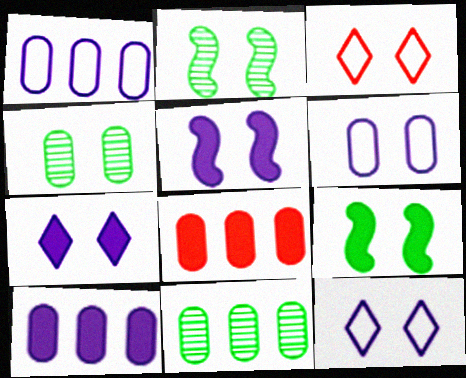[[1, 8, 11], 
[3, 4, 5]]